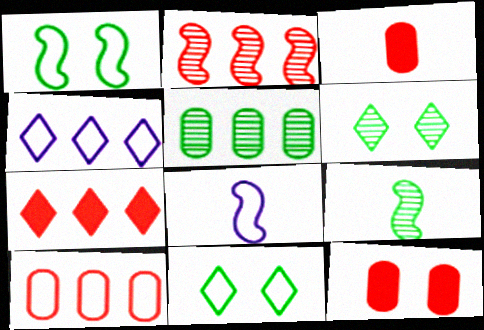[[2, 7, 10], 
[4, 9, 12], 
[5, 6, 9], 
[8, 10, 11]]